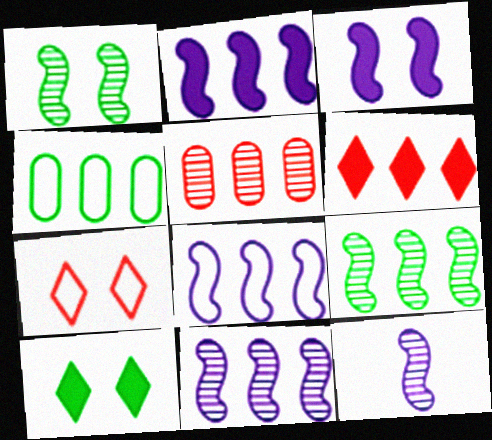[[2, 8, 11], 
[3, 8, 12], 
[4, 6, 11]]